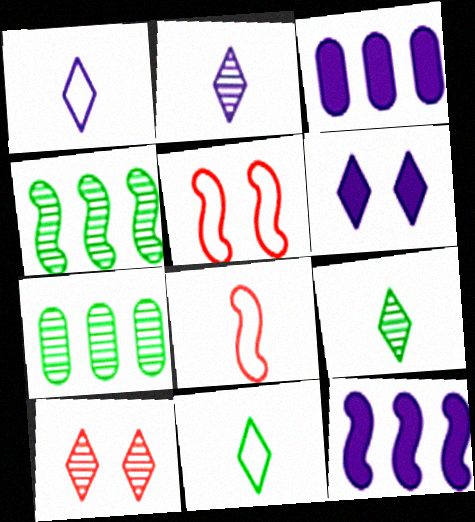[[3, 5, 9], 
[6, 7, 8]]